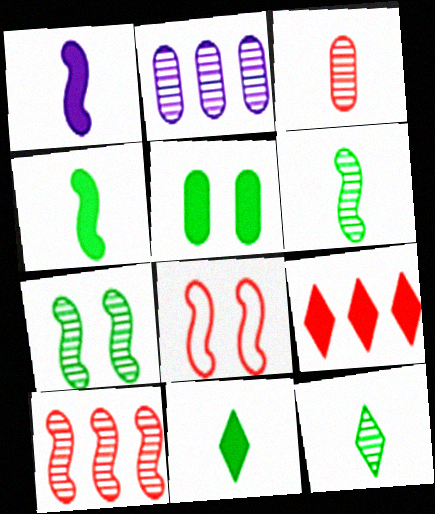[[1, 5, 9], 
[2, 8, 11], 
[3, 8, 9]]